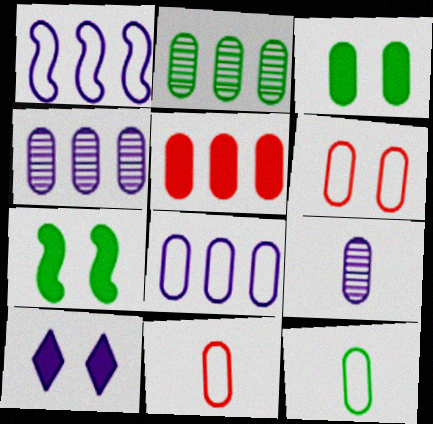[[1, 9, 10], 
[2, 3, 12], 
[2, 5, 8], 
[3, 4, 11], 
[6, 8, 12]]